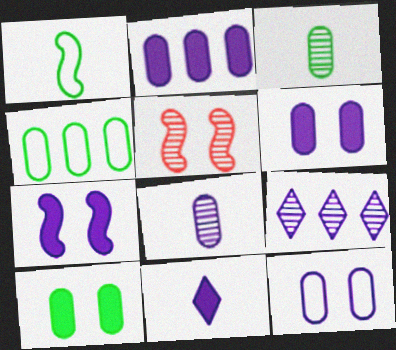[[2, 7, 11], 
[2, 8, 12], 
[3, 4, 10], 
[3, 5, 9], 
[4, 5, 11]]